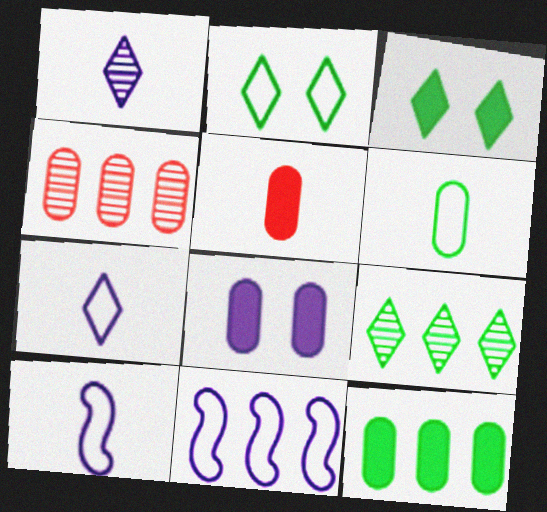[[1, 8, 11], 
[3, 4, 10], 
[4, 6, 8], 
[5, 8, 12]]